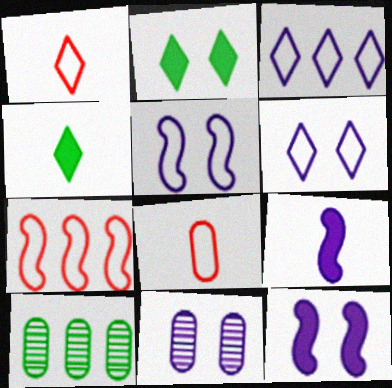[[1, 10, 12], 
[3, 9, 11], 
[4, 7, 11], 
[6, 11, 12]]